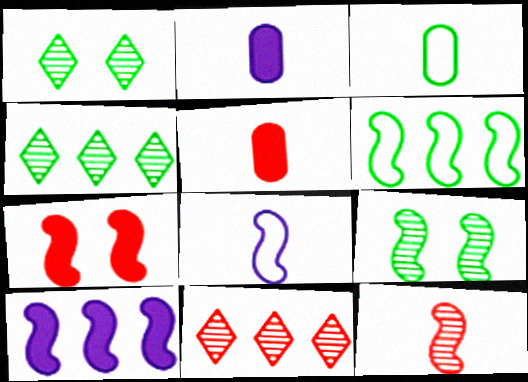[]